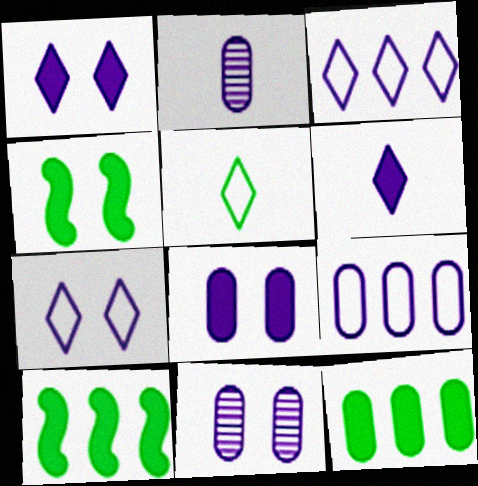[[2, 8, 9]]